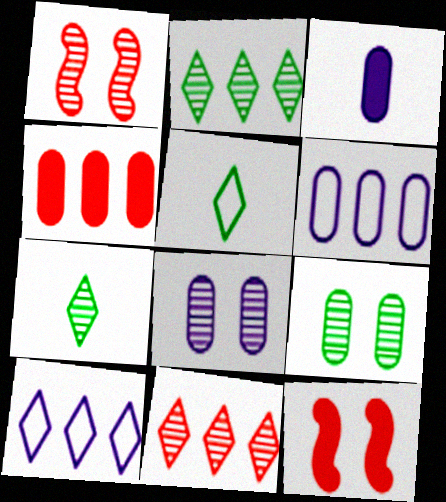[[3, 6, 8], 
[6, 7, 12]]